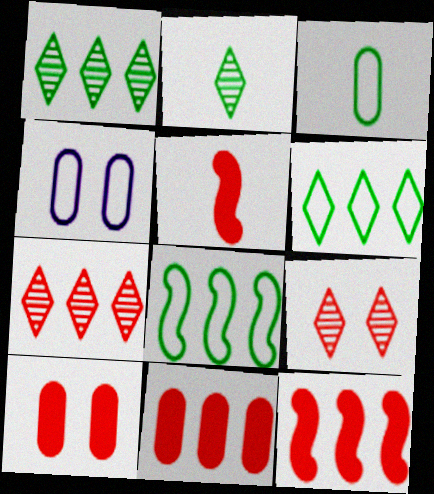[[1, 4, 5], 
[2, 4, 12]]